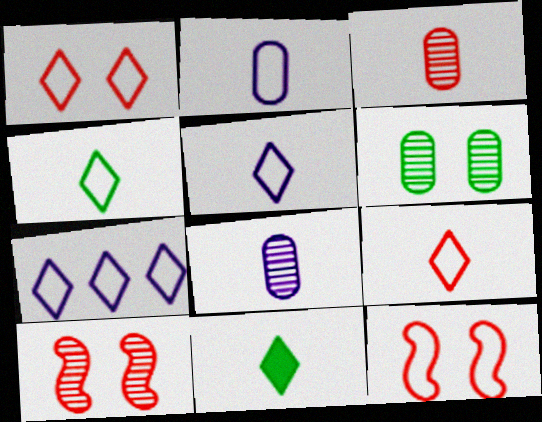[[1, 4, 7], 
[4, 5, 9]]